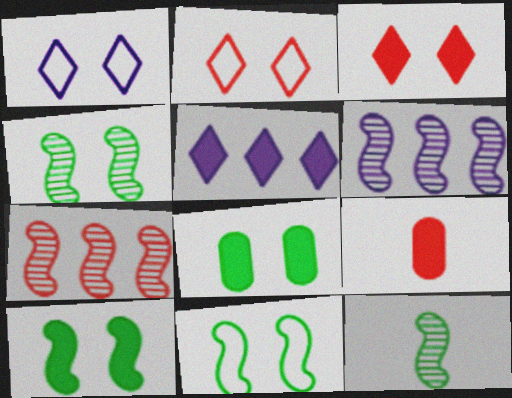[[2, 7, 9], 
[4, 10, 11], 
[5, 9, 10]]